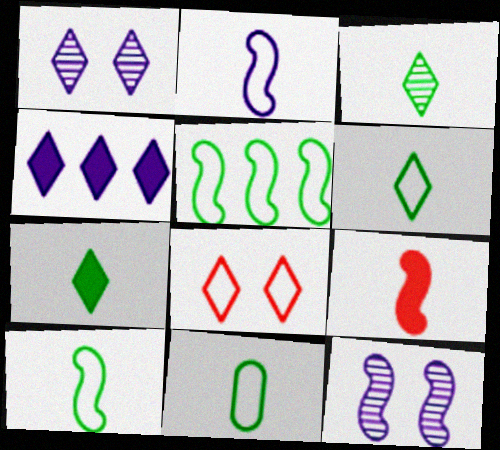[[3, 4, 8], 
[3, 6, 7], 
[5, 9, 12], 
[6, 10, 11]]